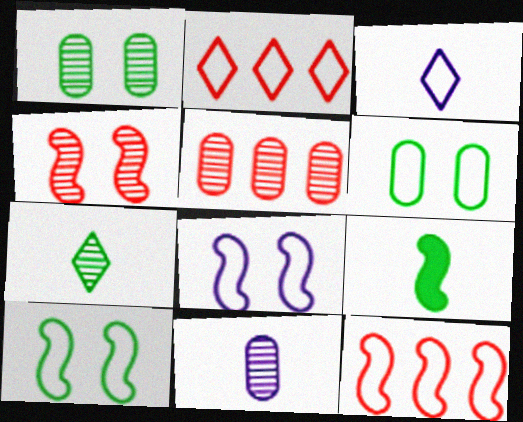[[1, 5, 11], 
[3, 6, 12]]